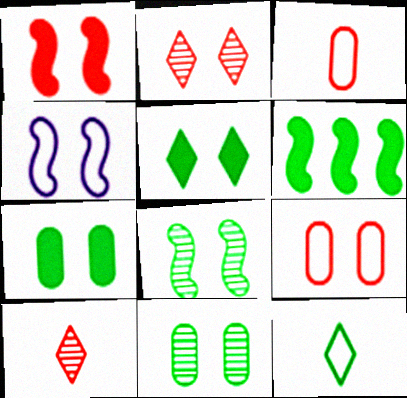[[1, 2, 9], 
[1, 4, 8], 
[2, 4, 7], 
[6, 11, 12]]